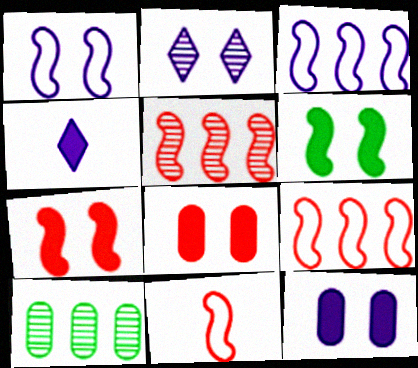[[1, 2, 12], 
[5, 7, 11]]